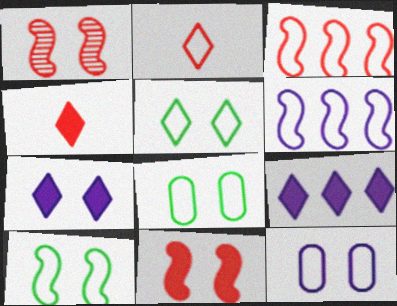[[1, 7, 8], 
[2, 6, 8], 
[5, 8, 10]]